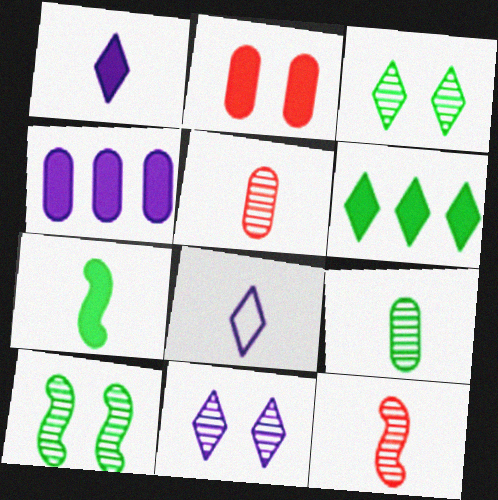[[5, 7, 8]]